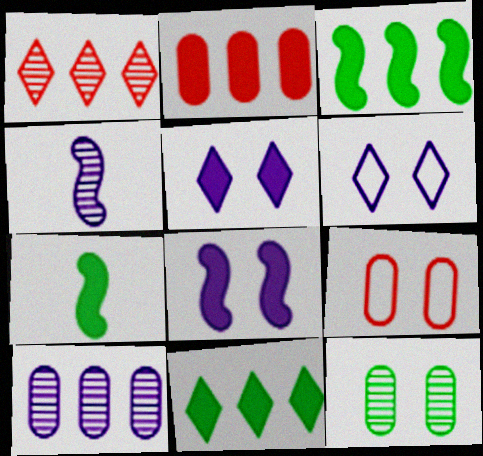[[1, 4, 12], 
[2, 5, 7], 
[4, 9, 11]]